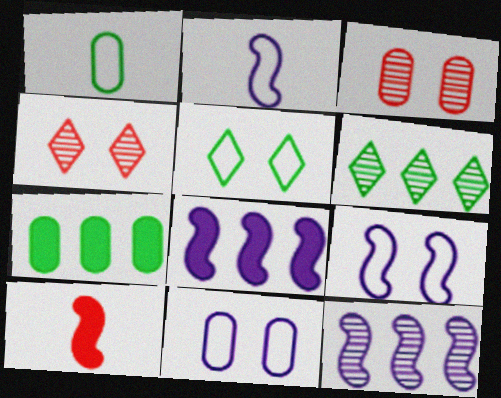[[1, 4, 8], 
[2, 4, 7], 
[6, 10, 11]]